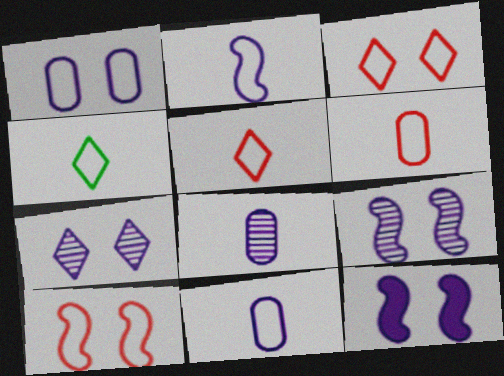[[1, 7, 12], 
[2, 4, 6]]